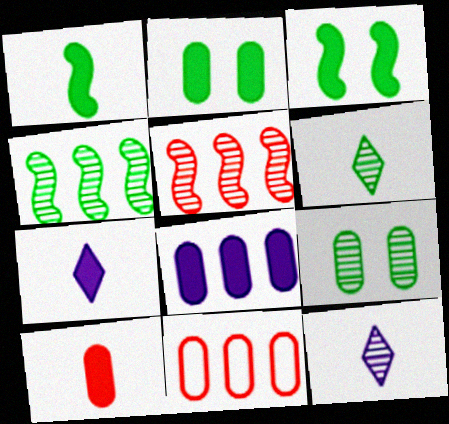[[1, 7, 10], 
[2, 8, 10], 
[3, 11, 12], 
[4, 6, 9], 
[5, 9, 12]]